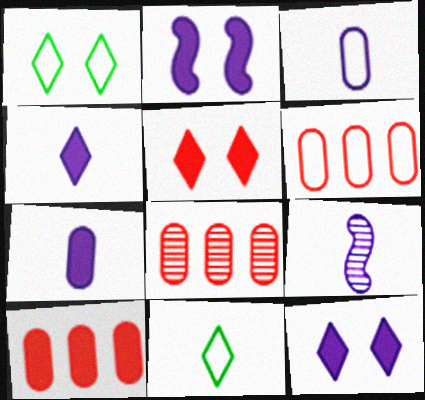[[1, 9, 10], 
[2, 8, 11], 
[3, 4, 9], 
[6, 8, 10]]